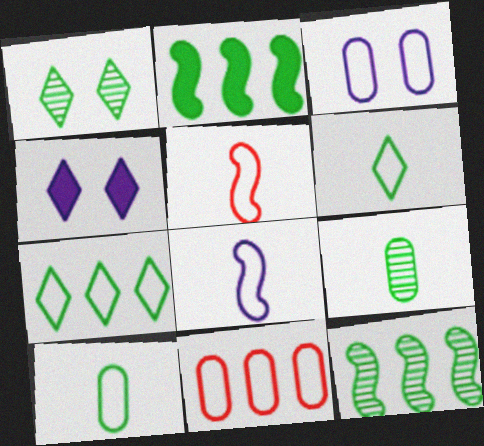[[1, 2, 10], 
[1, 9, 12], 
[3, 5, 7], 
[3, 10, 11]]